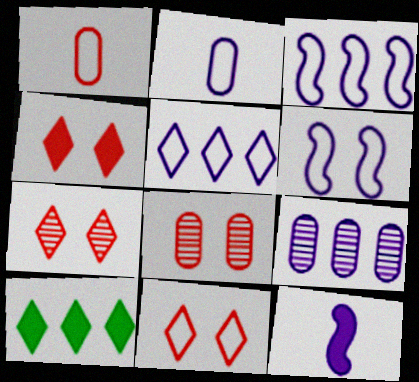[[2, 5, 6], 
[4, 7, 11]]